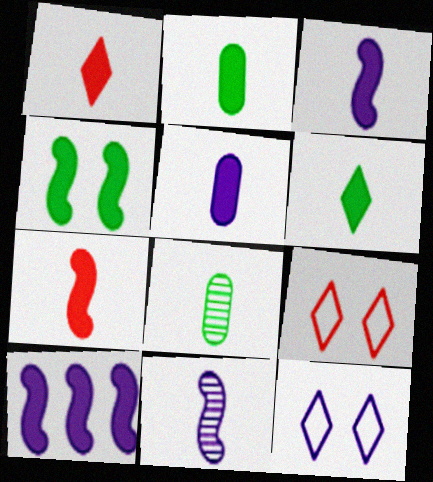[[1, 2, 3], 
[4, 7, 10], 
[5, 6, 7], 
[8, 9, 10]]